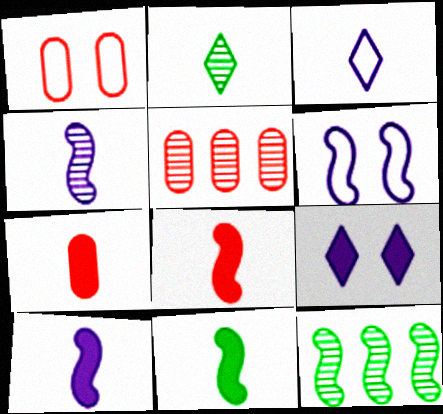[[1, 5, 7], 
[6, 8, 12], 
[8, 10, 11]]